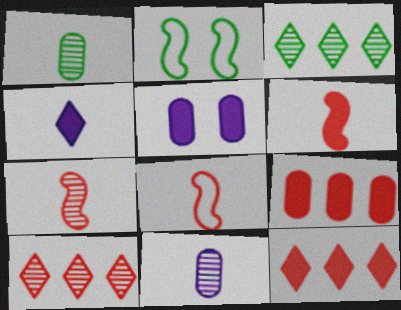[[1, 4, 8], 
[2, 11, 12], 
[3, 5, 8], 
[6, 7, 8]]